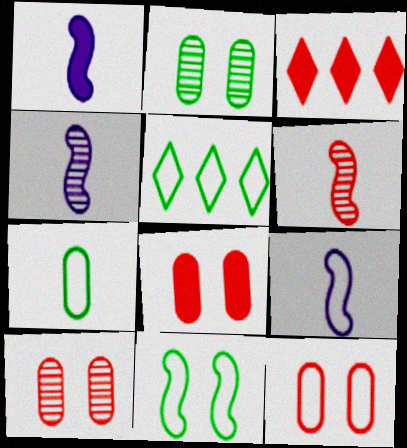[[1, 4, 9], 
[1, 5, 10], 
[2, 3, 9], 
[3, 6, 12], 
[4, 5, 8], 
[5, 7, 11], 
[5, 9, 12], 
[8, 10, 12]]